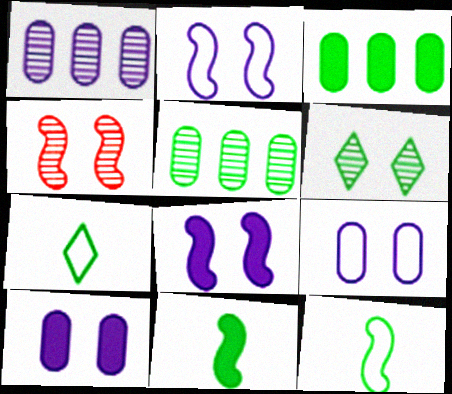[[3, 6, 12]]